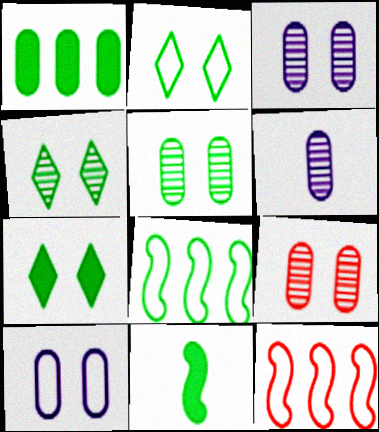[[1, 7, 11], 
[2, 4, 7], 
[3, 5, 9], 
[6, 7, 12]]